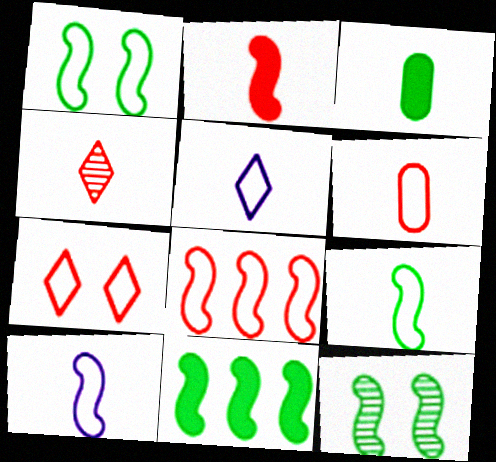[[1, 8, 10], 
[2, 4, 6], 
[3, 4, 10], 
[5, 6, 9], 
[6, 7, 8], 
[9, 11, 12]]